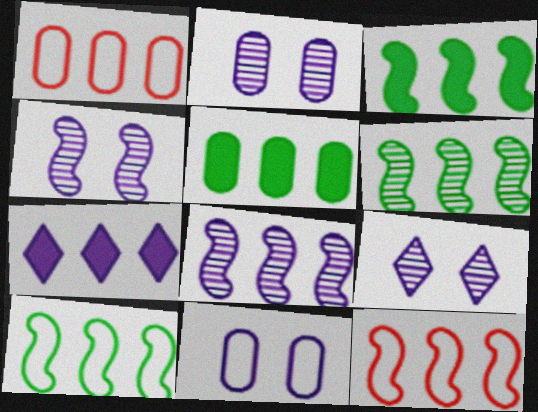[[1, 6, 7], 
[2, 4, 9], 
[3, 6, 10], 
[3, 8, 12]]